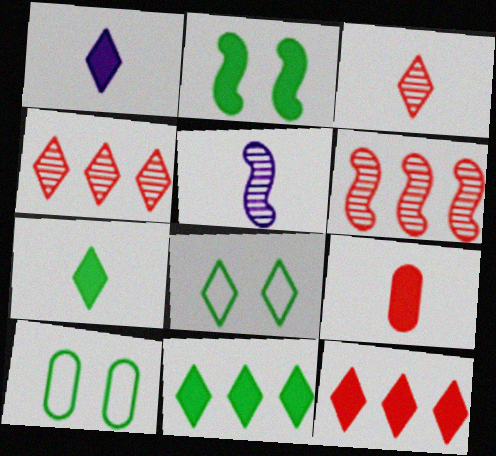[[1, 4, 8], 
[1, 6, 10], 
[5, 10, 12]]